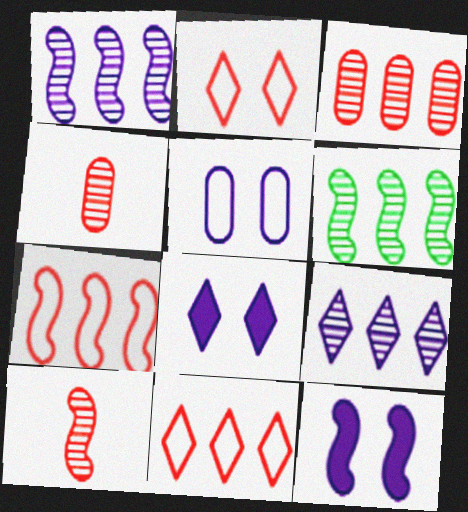[[3, 6, 9]]